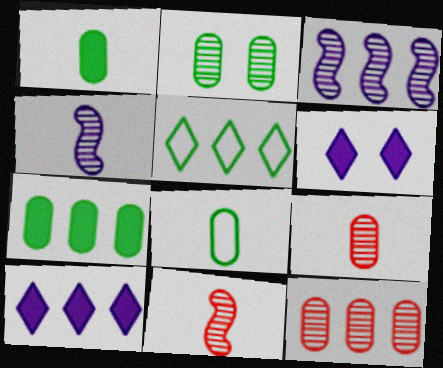[[2, 7, 8]]